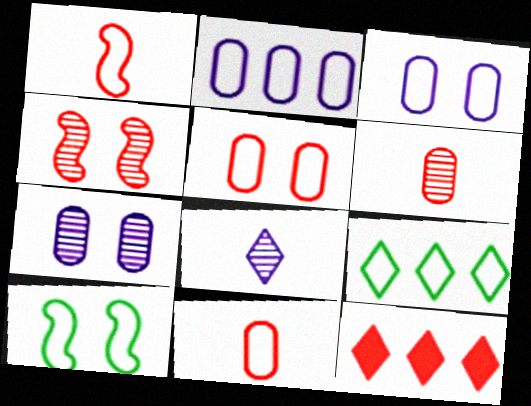[[1, 3, 9], 
[4, 11, 12]]